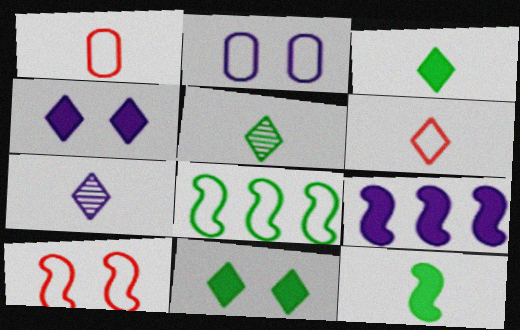[[1, 7, 12], 
[2, 6, 8], 
[2, 7, 9], 
[3, 6, 7]]